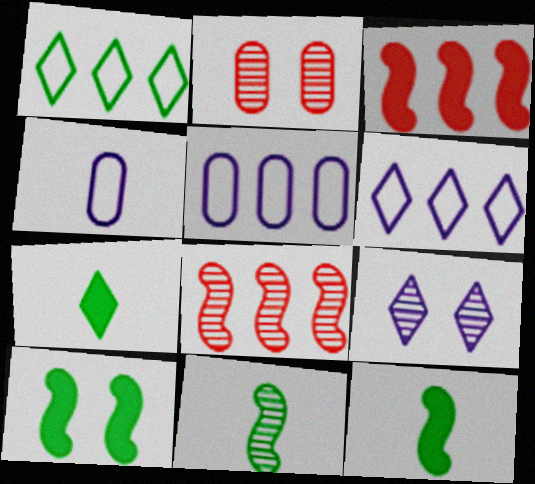[[2, 6, 12]]